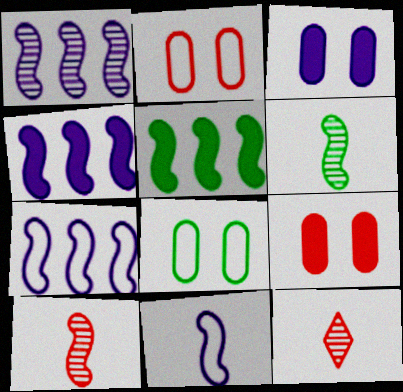[[1, 4, 7], 
[4, 8, 12]]